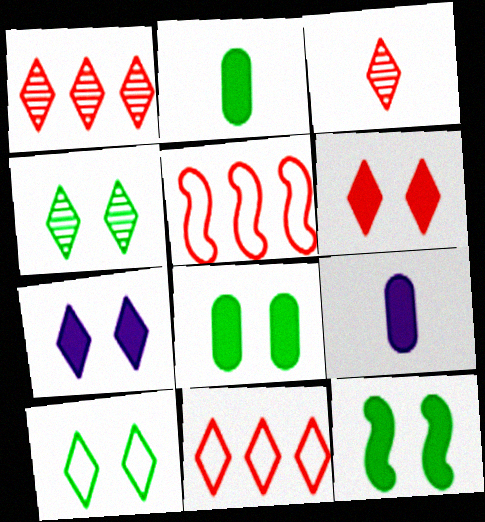[[3, 6, 11], 
[4, 5, 9]]